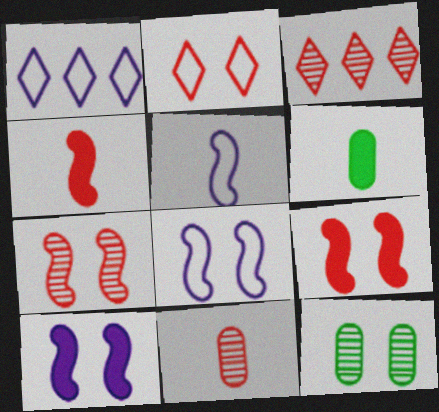[[1, 4, 12], 
[1, 6, 7], 
[2, 10, 12], 
[3, 6, 8], 
[3, 7, 11]]